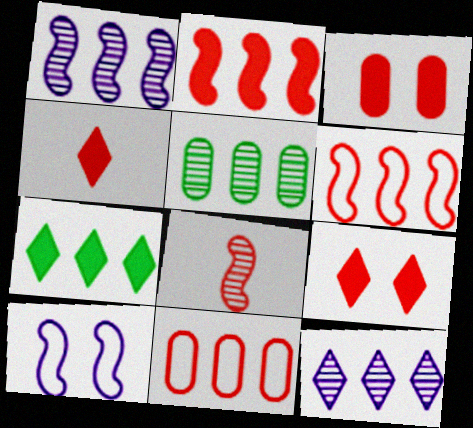[[1, 7, 11], 
[2, 3, 4], 
[4, 5, 10], 
[8, 9, 11]]